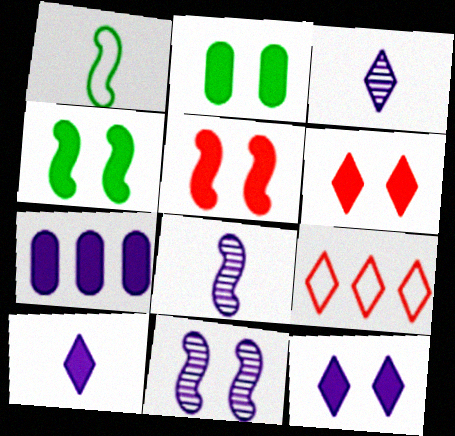[[2, 5, 12], 
[2, 8, 9]]